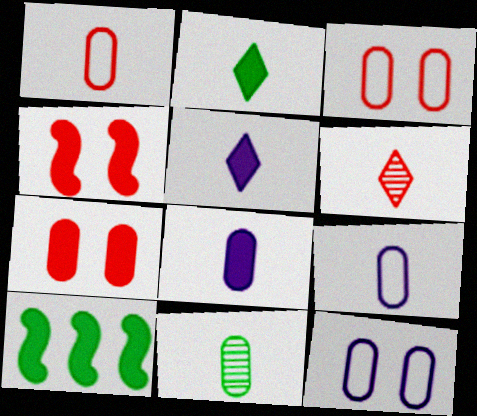[[1, 8, 11], 
[5, 7, 10], 
[6, 10, 12]]